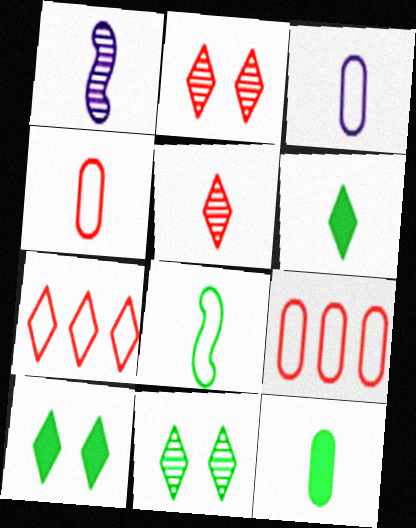[[1, 4, 6], 
[1, 9, 10]]